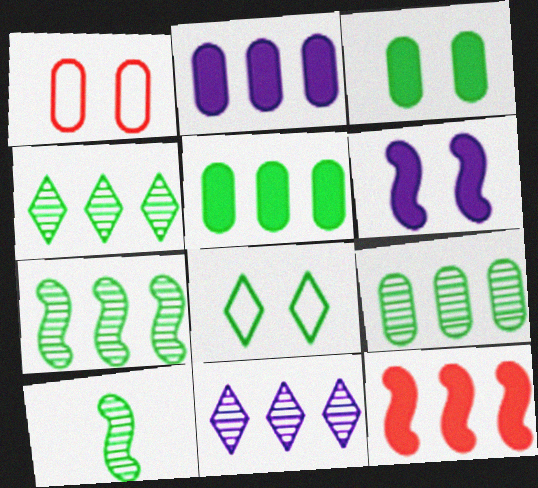[[4, 7, 9], 
[5, 8, 10]]